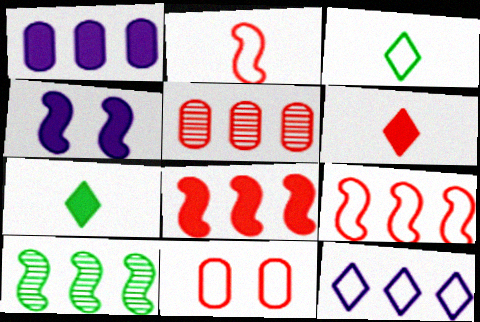[[2, 4, 10], 
[3, 4, 5]]